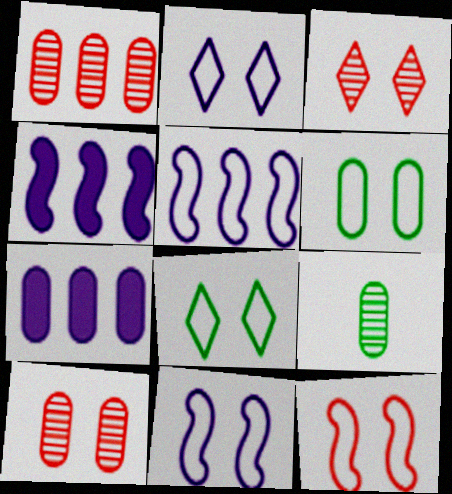[[2, 6, 12]]